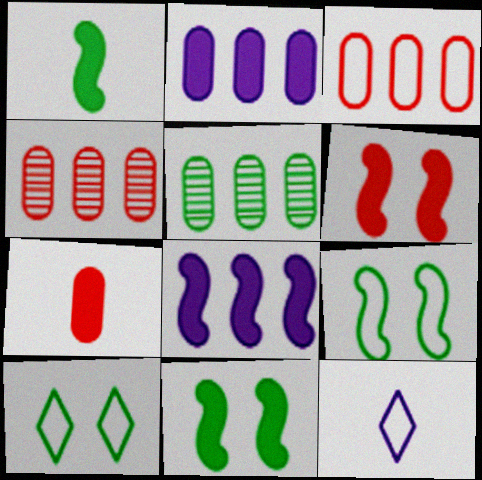[[1, 5, 10], 
[1, 6, 8], 
[2, 3, 5], 
[3, 9, 12], 
[4, 11, 12], 
[5, 6, 12]]